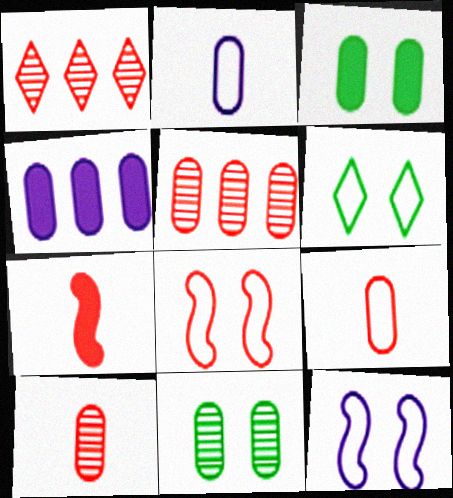[[2, 3, 5], 
[4, 9, 11]]